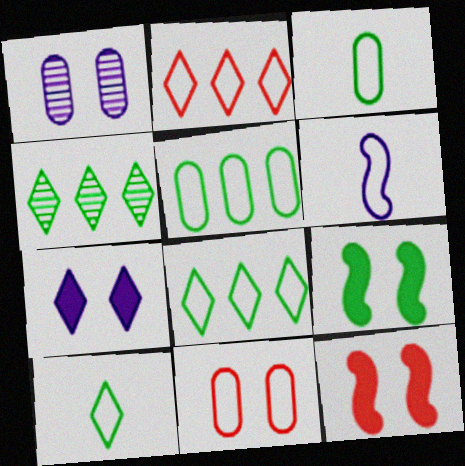[[3, 4, 9], 
[6, 8, 11]]